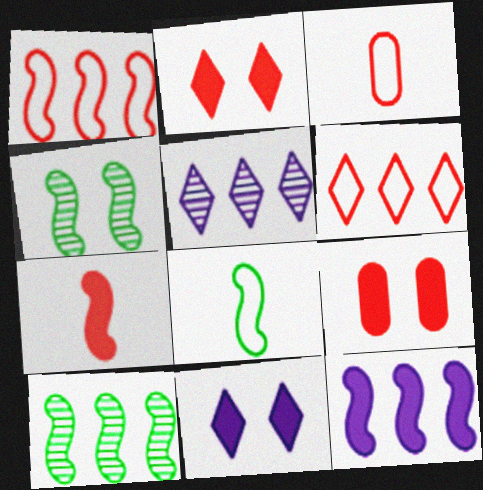[[1, 10, 12], 
[3, 10, 11], 
[5, 8, 9]]